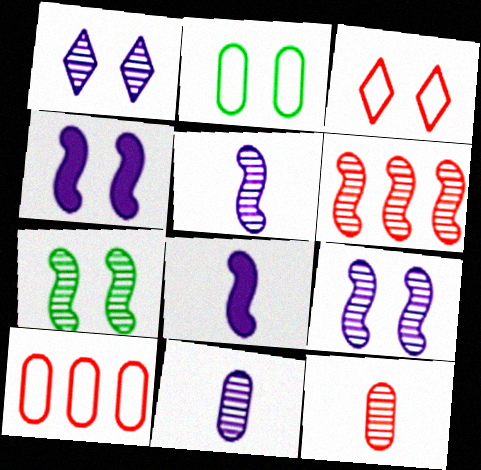[[5, 6, 7]]